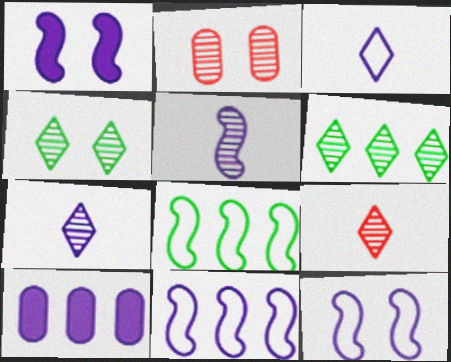[[1, 5, 11], 
[2, 5, 6], 
[7, 10, 12]]